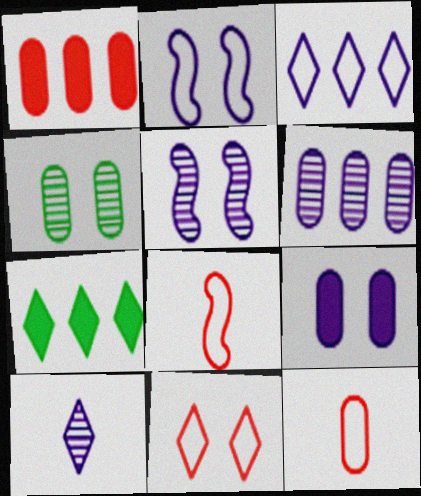[[5, 6, 10], 
[5, 7, 12], 
[7, 10, 11]]